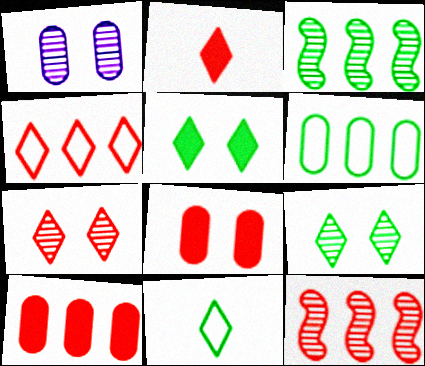[[2, 4, 7], 
[4, 10, 12]]